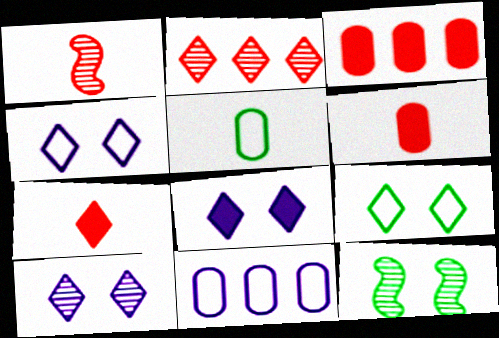[[4, 8, 10], 
[7, 11, 12]]